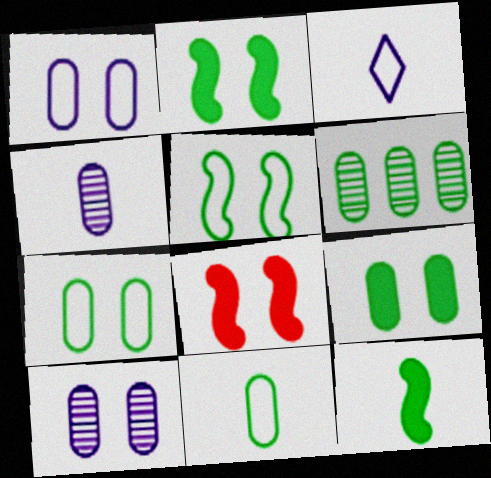[[3, 6, 8], 
[6, 9, 11]]